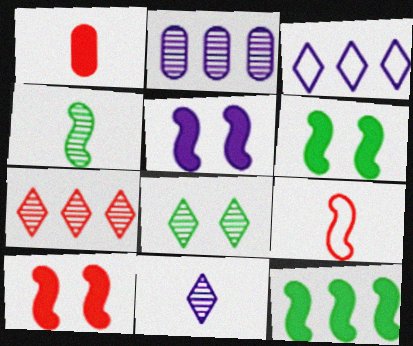[[5, 6, 10], 
[7, 8, 11]]